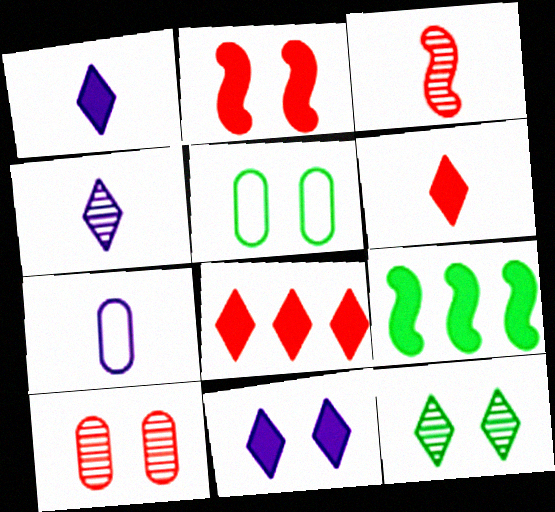[]